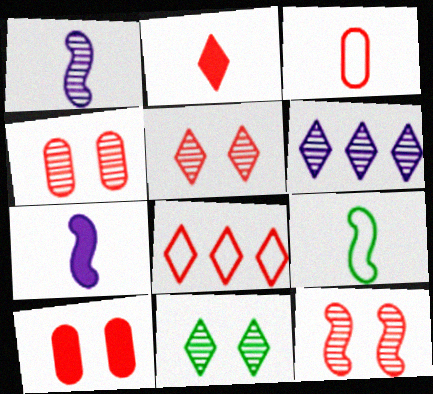[[2, 5, 8], 
[4, 5, 12], 
[6, 9, 10]]